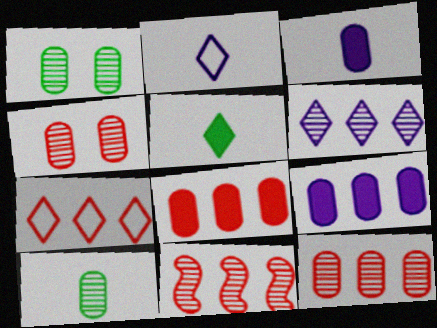[[7, 8, 11]]